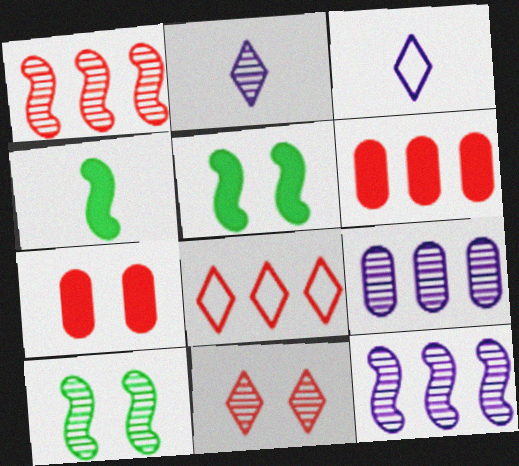[[1, 6, 8], 
[3, 6, 10]]